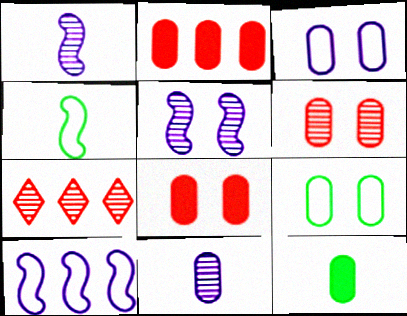[[2, 9, 11]]